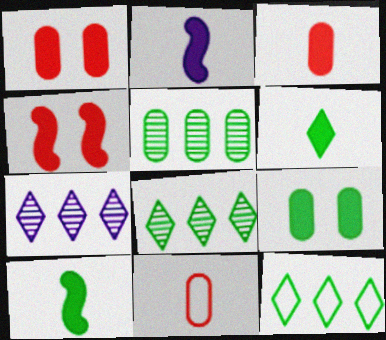[[2, 3, 6]]